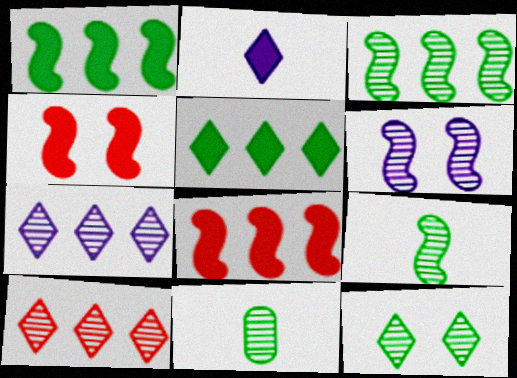[[3, 11, 12], 
[6, 10, 11]]